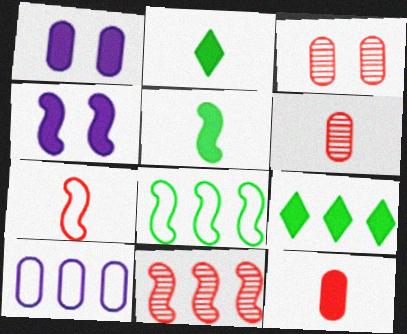[[4, 9, 12], 
[9, 10, 11]]